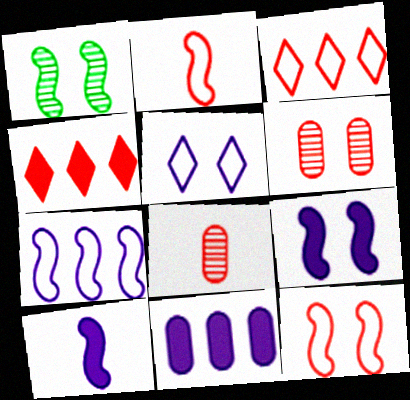[[1, 9, 12], 
[2, 4, 6], 
[4, 8, 12]]